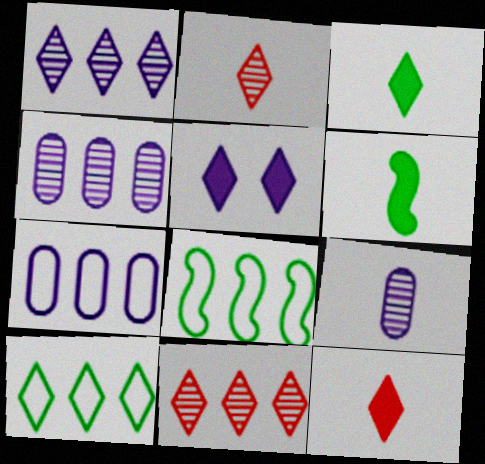[[2, 5, 10]]